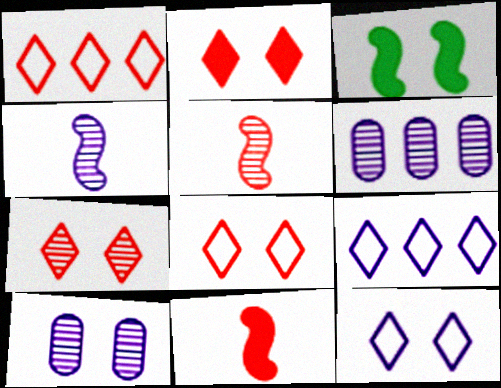[[2, 7, 8], 
[3, 8, 10]]